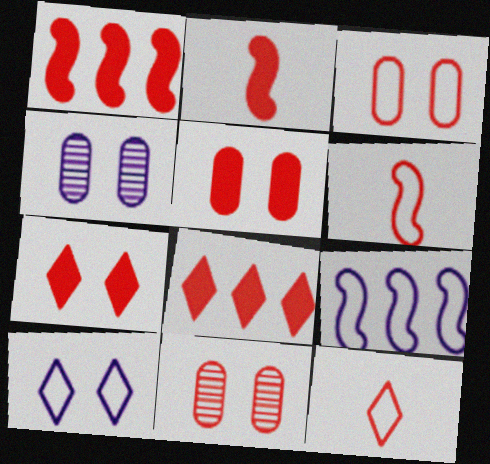[[1, 11, 12], 
[2, 5, 8], 
[3, 5, 11], 
[6, 8, 11]]